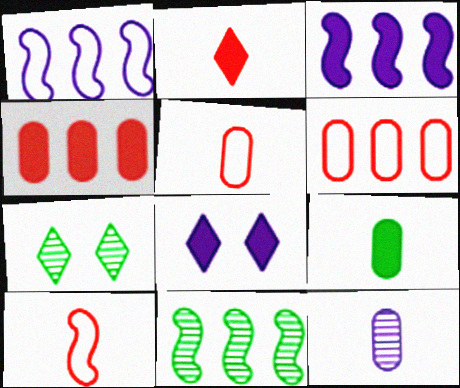[[1, 8, 12], 
[3, 5, 7], 
[5, 8, 11], 
[5, 9, 12]]